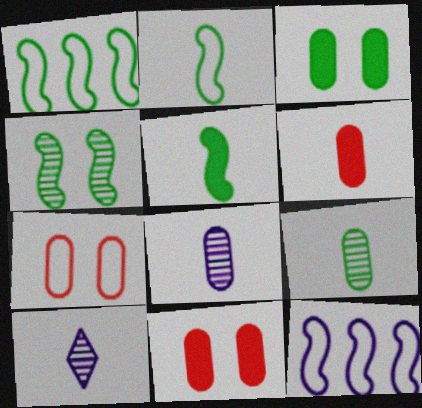[[1, 4, 5], 
[1, 10, 11], 
[2, 6, 10]]